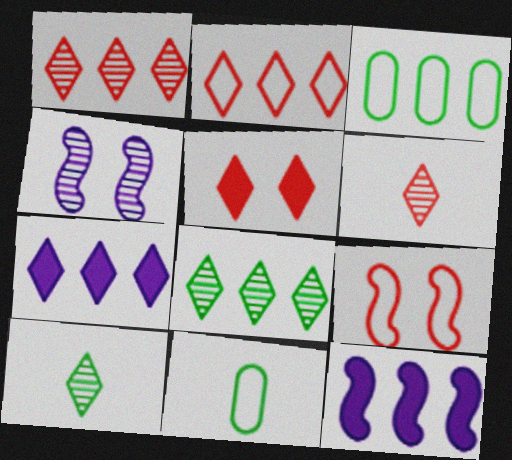[[1, 3, 12], 
[2, 5, 6], 
[2, 7, 8]]